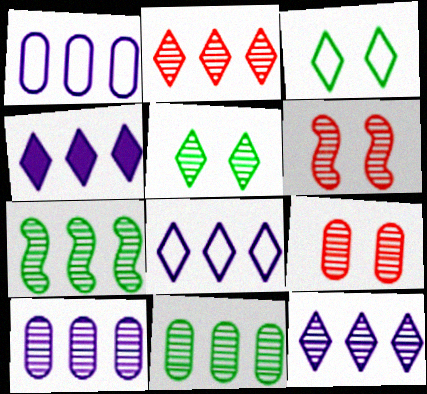[[2, 7, 10], 
[4, 8, 12]]